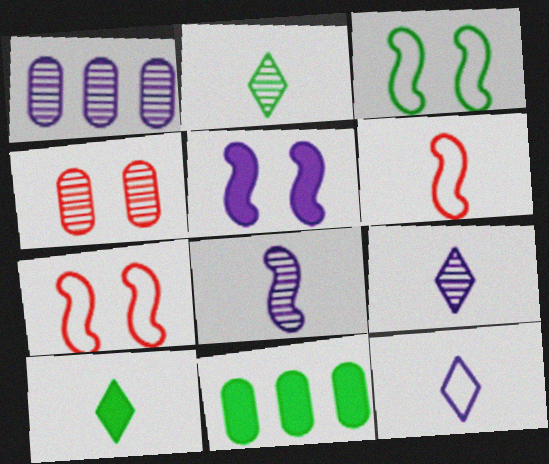[[1, 5, 12], 
[1, 7, 10], 
[2, 3, 11], 
[7, 9, 11]]